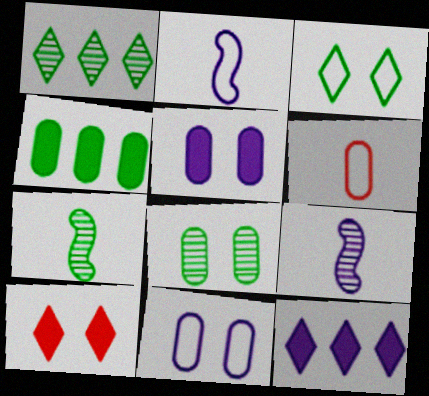[[1, 7, 8], 
[3, 4, 7], 
[9, 11, 12]]